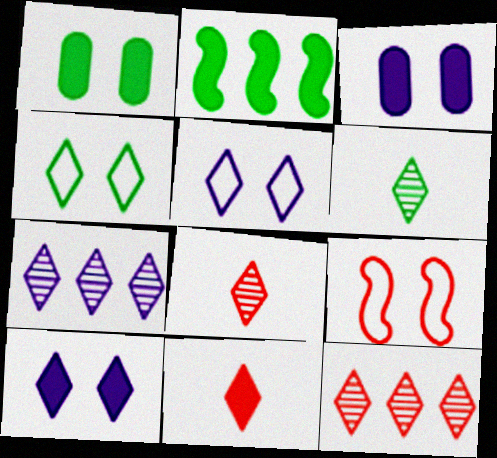[[2, 3, 11], 
[4, 7, 11]]